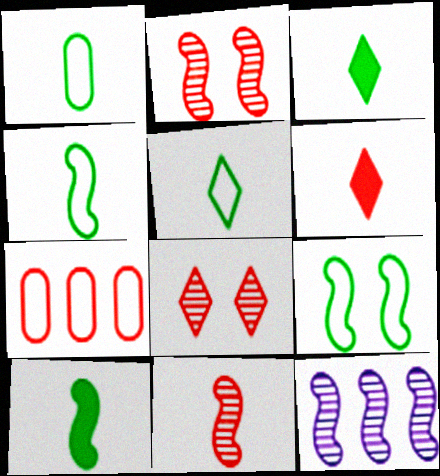[[1, 4, 5], 
[2, 6, 7]]